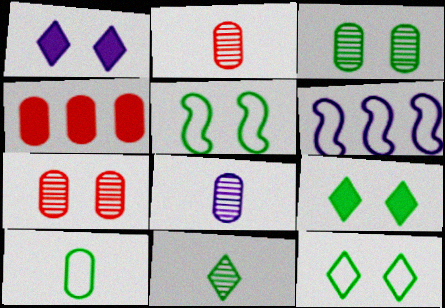[[1, 5, 7], 
[1, 6, 8], 
[2, 6, 9], 
[3, 5, 9]]